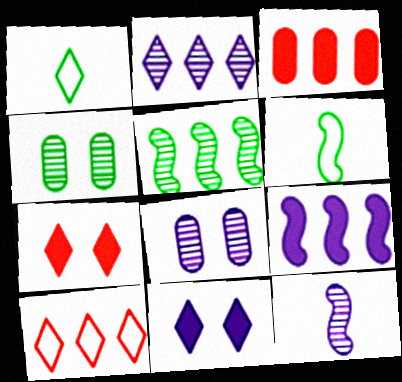[[1, 2, 7], 
[2, 8, 12]]